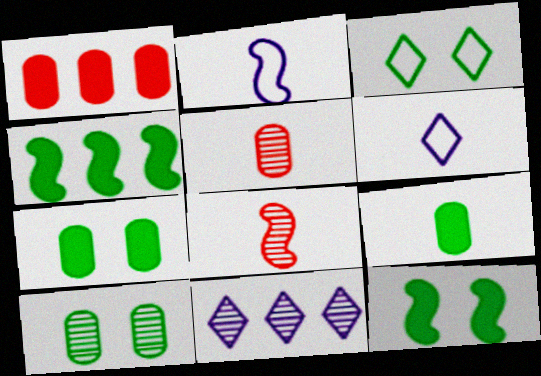[[3, 10, 12], 
[6, 8, 9], 
[8, 10, 11]]